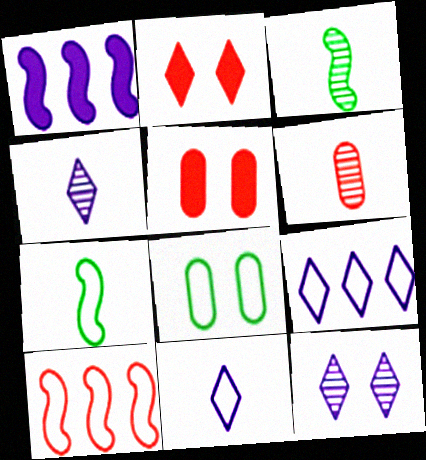[[2, 6, 10], 
[3, 4, 6], 
[3, 5, 9], 
[8, 10, 11]]